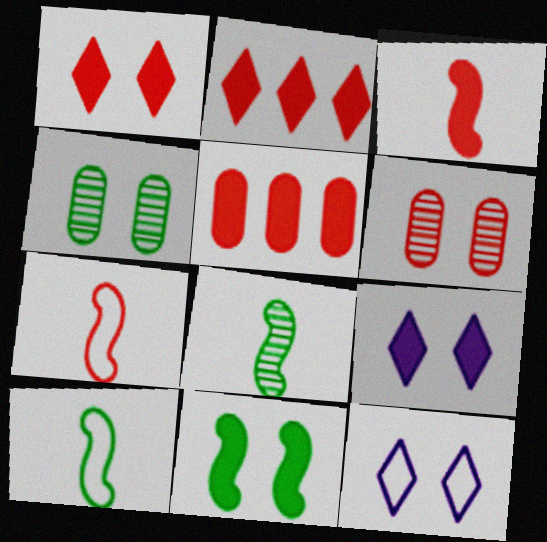[[1, 3, 5], 
[2, 6, 7], 
[5, 8, 12], 
[6, 11, 12]]